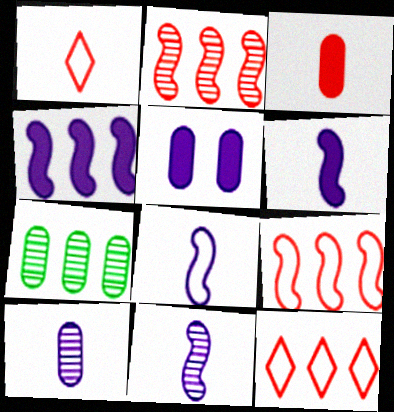[[4, 7, 12], 
[6, 8, 11]]